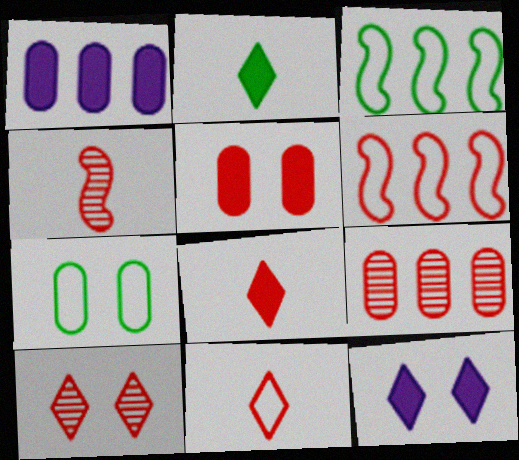[[4, 9, 10]]